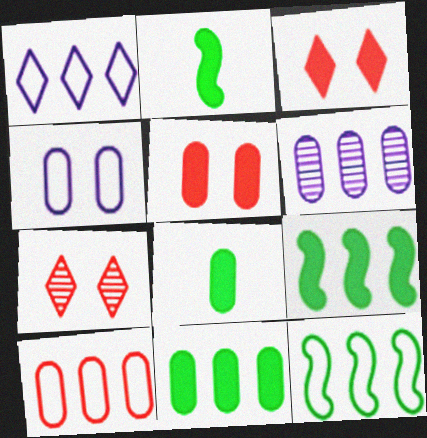[[1, 10, 12], 
[6, 10, 11]]